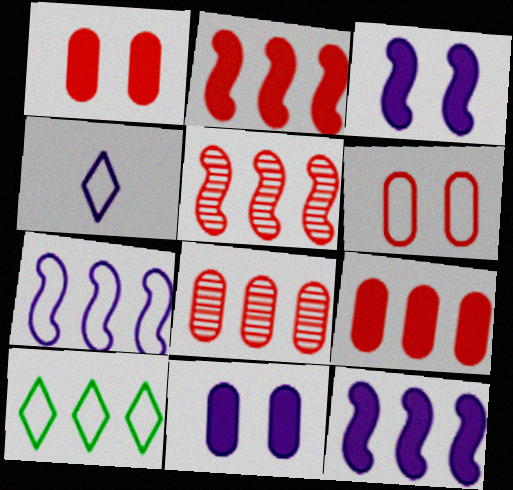[[8, 10, 12]]